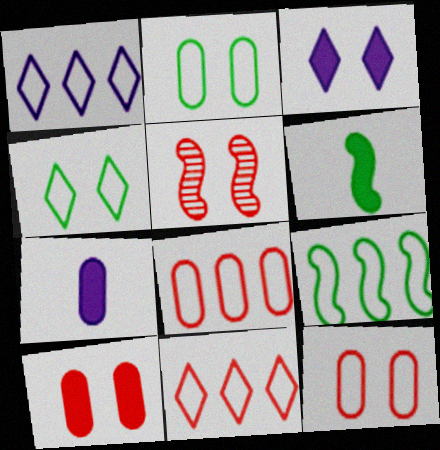[[1, 8, 9], 
[2, 3, 5]]